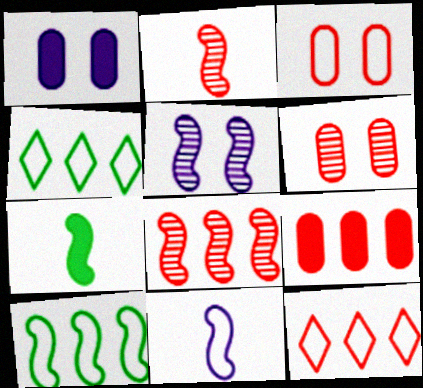[[1, 2, 4], 
[2, 7, 11], 
[3, 4, 11], 
[8, 9, 12]]